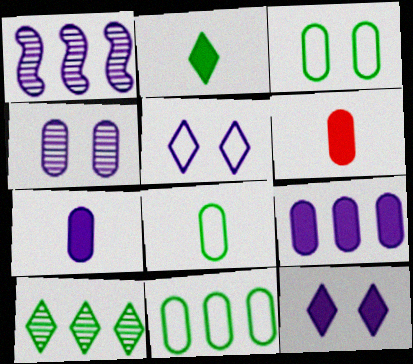[[1, 5, 7], 
[3, 8, 11], 
[4, 6, 11]]